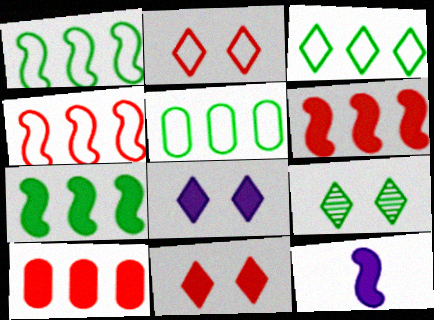[[1, 3, 5], 
[2, 8, 9]]